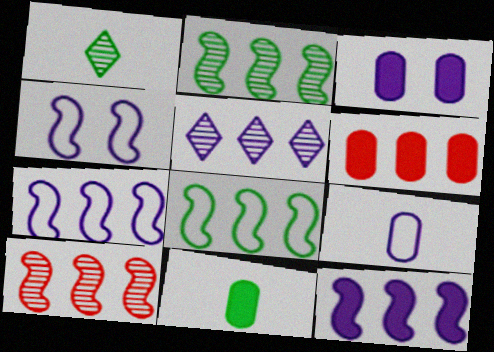[[1, 4, 6], 
[3, 6, 11], 
[5, 6, 8], 
[8, 10, 12]]